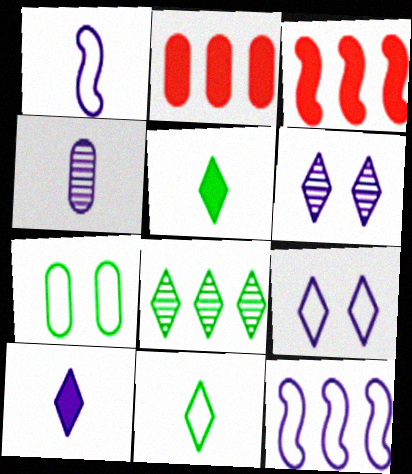[[1, 4, 10], 
[2, 4, 7], 
[2, 8, 12]]